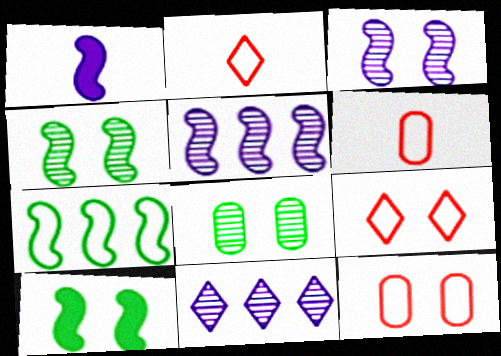[[6, 10, 11]]